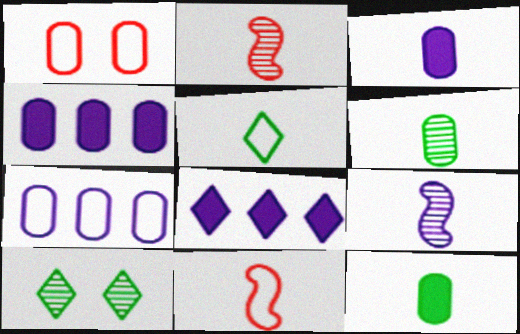[[1, 4, 6], 
[2, 3, 5], 
[4, 10, 11]]